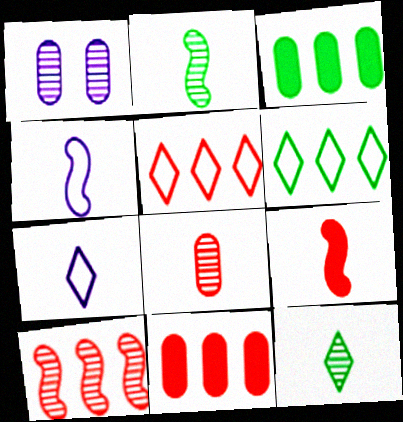[[1, 6, 9], 
[1, 10, 12], 
[2, 4, 9], 
[5, 10, 11]]